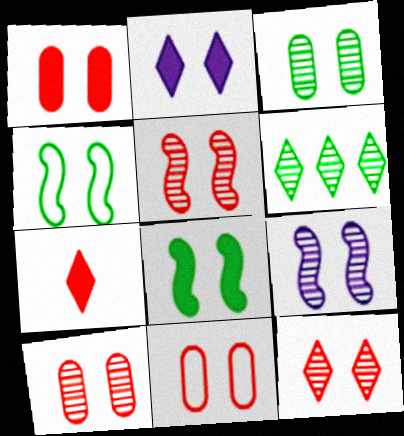[[1, 2, 8], 
[1, 10, 11], 
[2, 4, 10], 
[3, 9, 12], 
[5, 10, 12]]